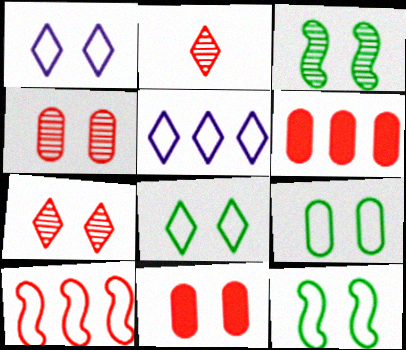[[1, 3, 11], 
[2, 10, 11], 
[8, 9, 12]]